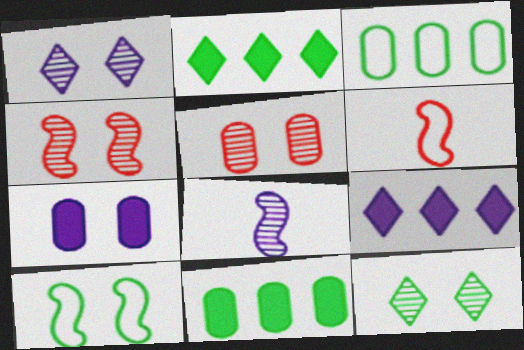[[1, 6, 11]]